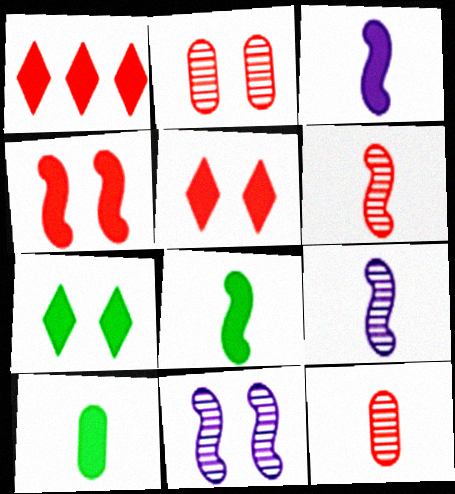[]